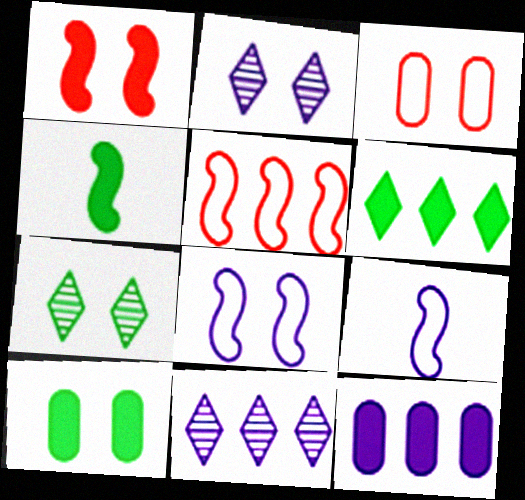[[2, 9, 12], 
[3, 4, 11], 
[4, 6, 10]]